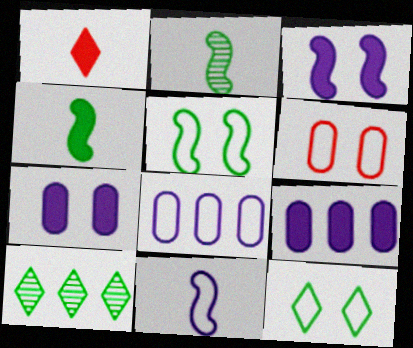[]